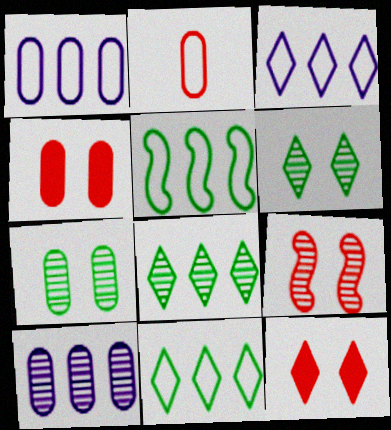[]